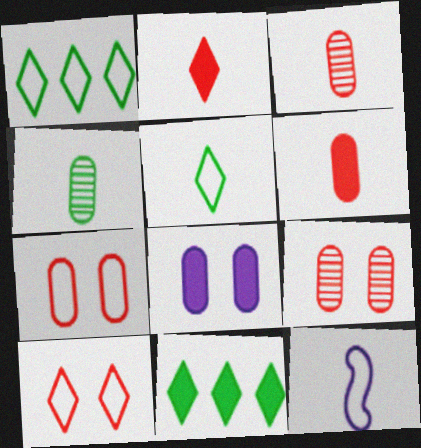[[1, 7, 12], 
[2, 4, 12], 
[9, 11, 12]]